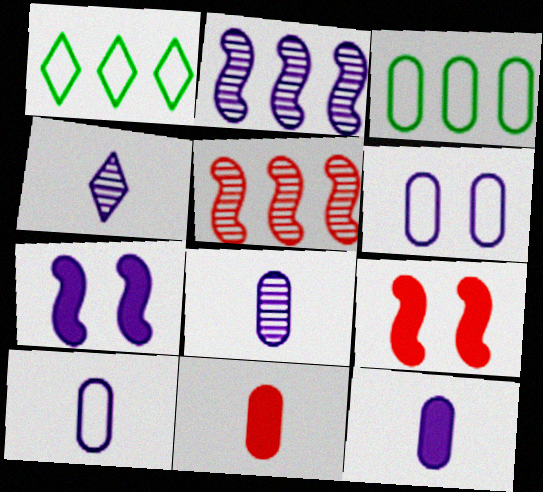[[1, 8, 9], 
[3, 4, 9], 
[8, 10, 12]]